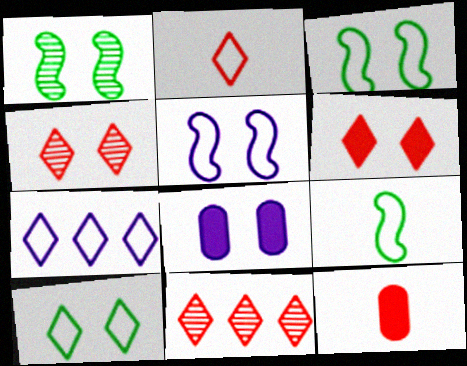[[1, 7, 12], 
[2, 6, 11], 
[2, 7, 10], 
[3, 4, 8], 
[8, 9, 11]]